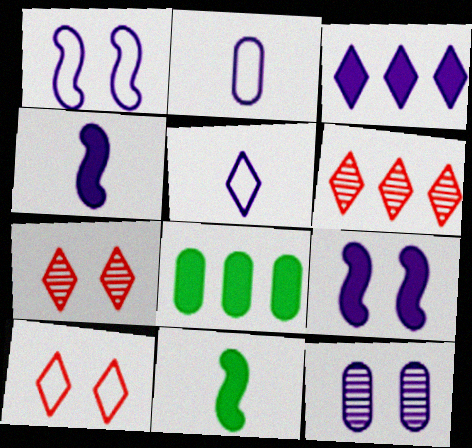[]